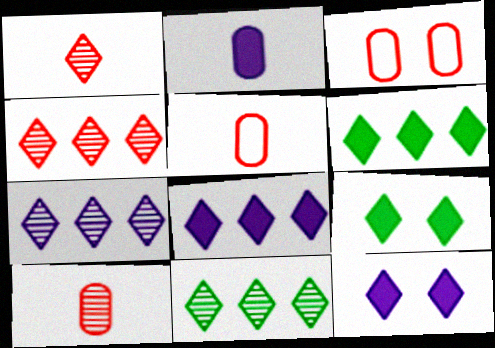[[4, 7, 11]]